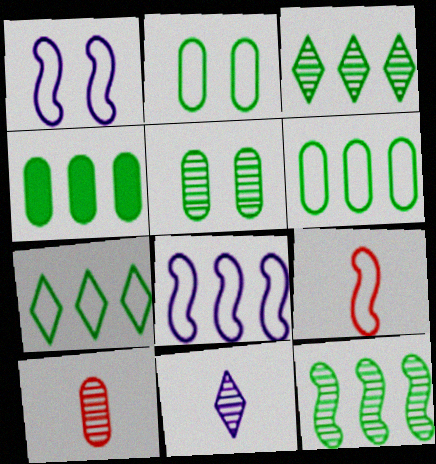[[4, 7, 12]]